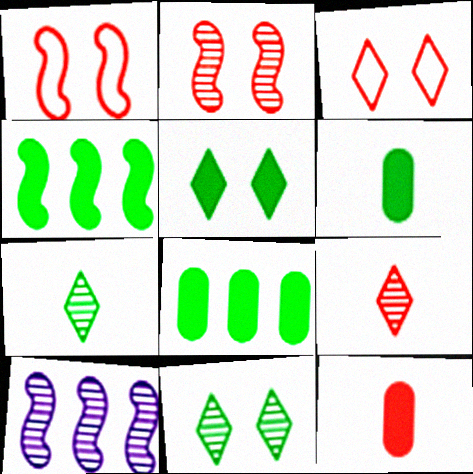[[3, 6, 10], 
[4, 5, 6]]